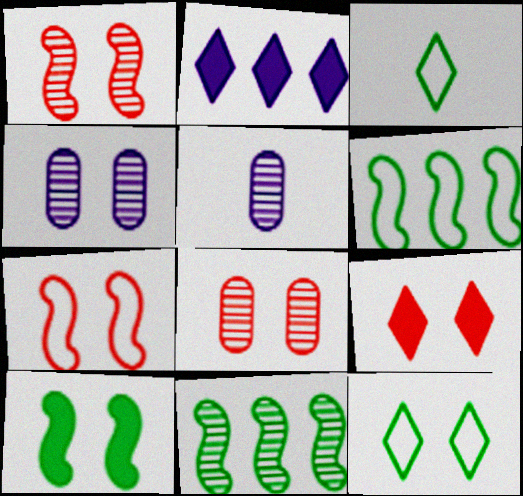[[5, 6, 9], 
[7, 8, 9]]